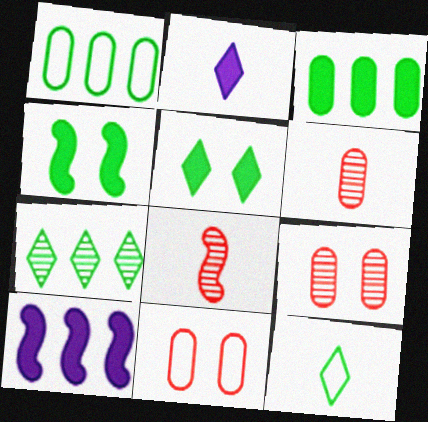[[5, 7, 12], 
[9, 10, 12]]